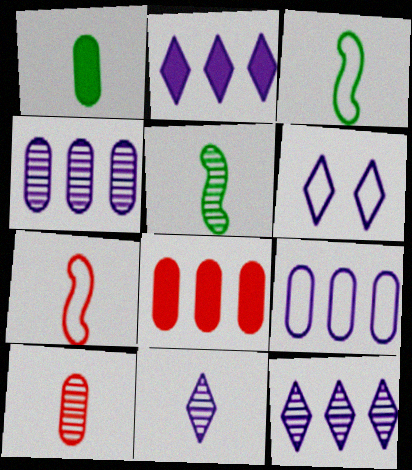[[1, 7, 11], 
[2, 6, 11], 
[5, 6, 8], 
[5, 10, 11]]